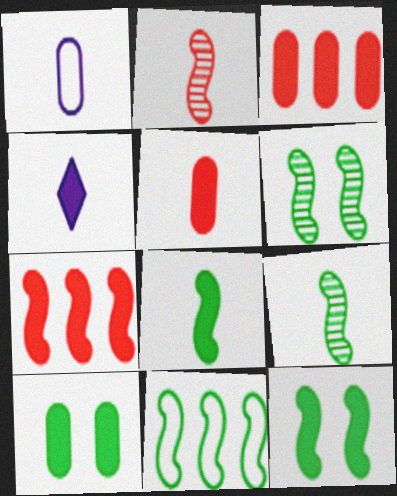[[3, 4, 12], 
[4, 5, 8], 
[4, 7, 10], 
[6, 8, 11], 
[9, 11, 12]]